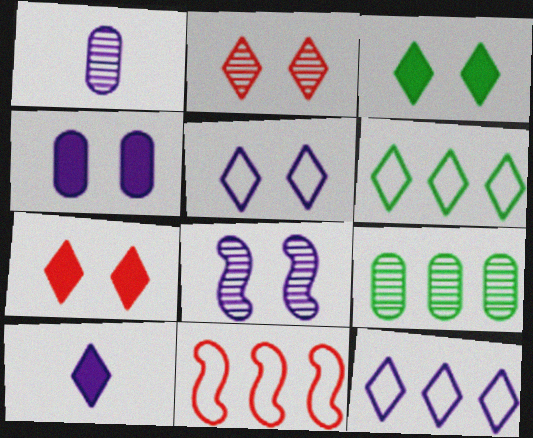[[1, 3, 11], 
[2, 3, 5], 
[2, 6, 10], 
[4, 5, 8]]